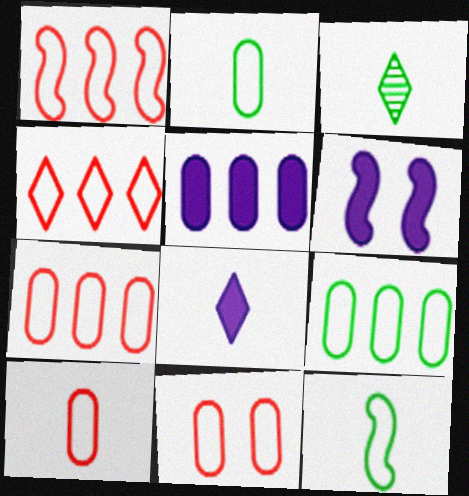[[1, 4, 7], 
[3, 6, 7], 
[5, 6, 8], 
[7, 10, 11]]